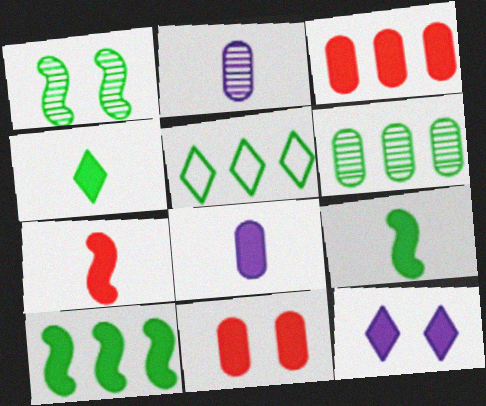[[3, 9, 12], 
[4, 7, 8], 
[5, 6, 10]]